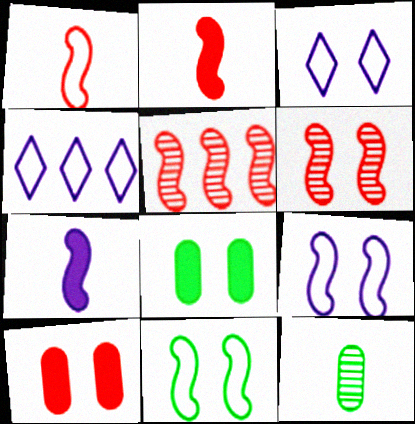[[3, 6, 8], 
[5, 7, 11]]